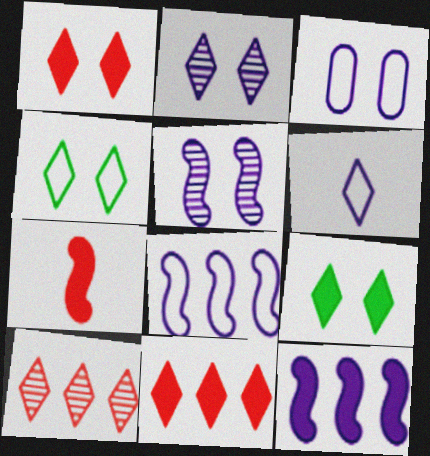[[1, 2, 4], 
[3, 6, 8], 
[6, 9, 10]]